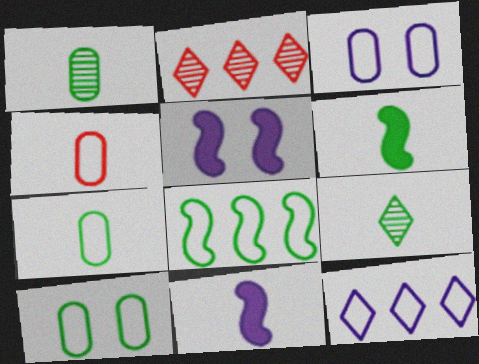[[2, 3, 6], 
[2, 5, 7], 
[2, 10, 11], 
[4, 9, 11], 
[6, 7, 9]]